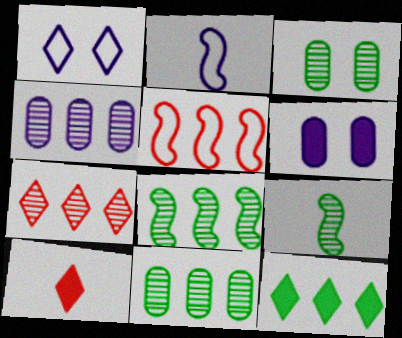[[4, 5, 12], 
[4, 7, 8]]